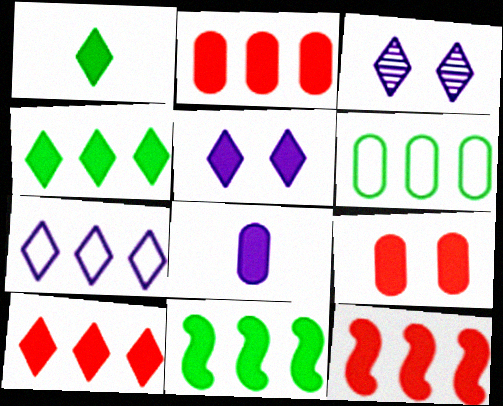[[1, 5, 10], 
[2, 10, 12]]